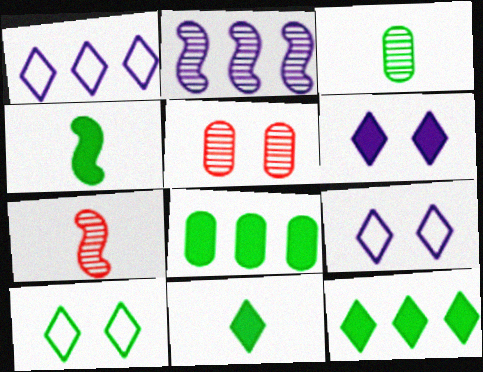[[1, 4, 5], 
[7, 8, 9]]